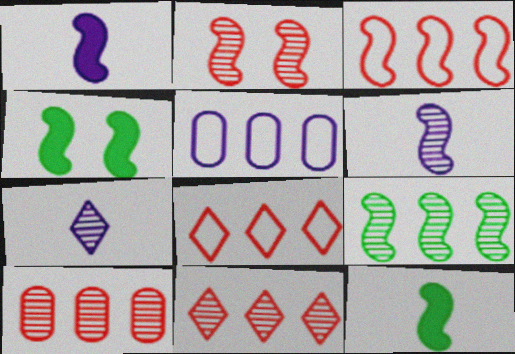[[2, 6, 9], 
[3, 4, 6]]